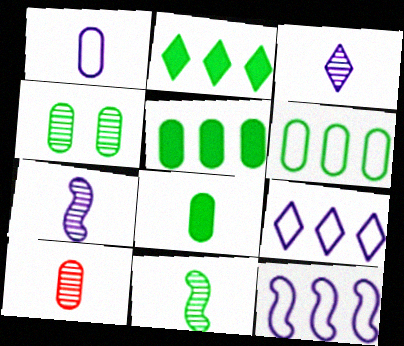[[1, 8, 10], 
[3, 10, 11], 
[4, 6, 8]]